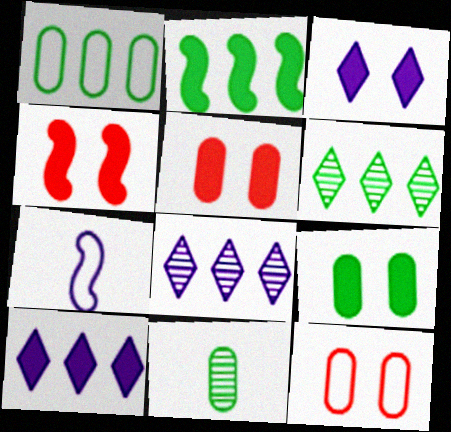[[1, 2, 6], 
[1, 9, 11], 
[3, 4, 9], 
[5, 6, 7]]